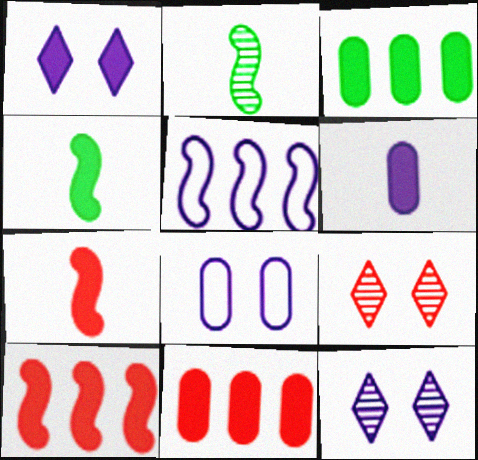[[1, 3, 7], 
[1, 4, 11], 
[5, 6, 12]]